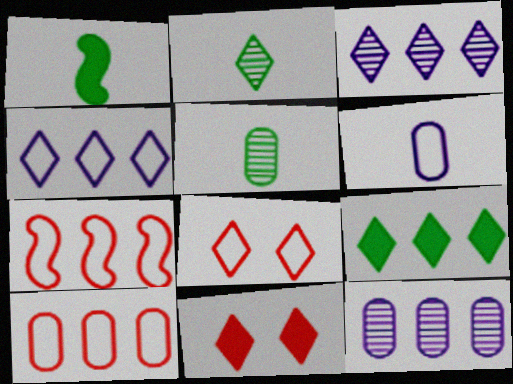[[1, 8, 12], 
[2, 4, 11], 
[7, 9, 12]]